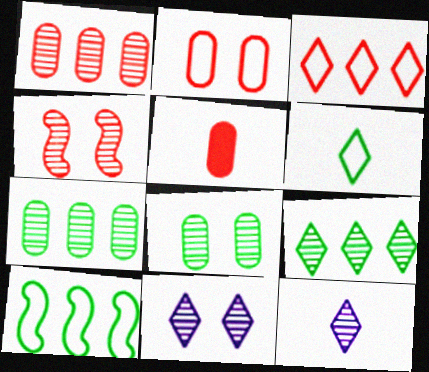[[1, 2, 5], 
[3, 4, 5], 
[4, 7, 12], 
[4, 8, 11], 
[5, 10, 11]]